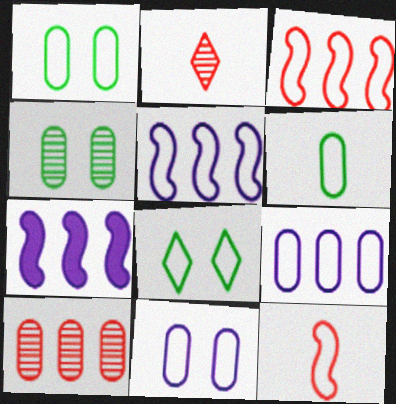[[1, 2, 7], 
[8, 9, 12]]